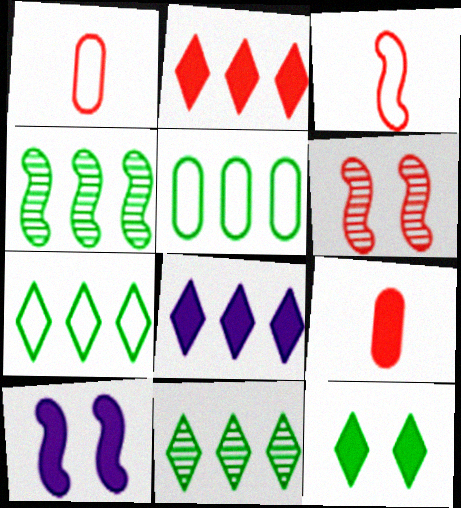[[1, 2, 6], 
[1, 10, 11], 
[3, 4, 10]]